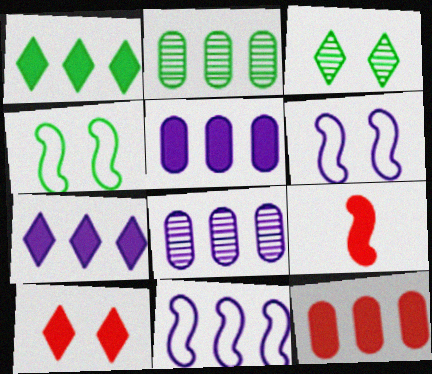[[7, 8, 11], 
[9, 10, 12]]